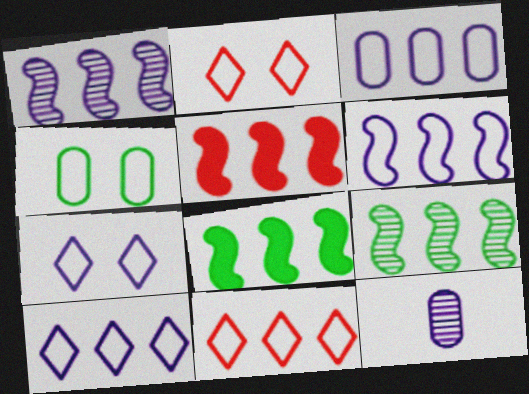[[2, 8, 12], 
[3, 6, 10], 
[5, 6, 9]]